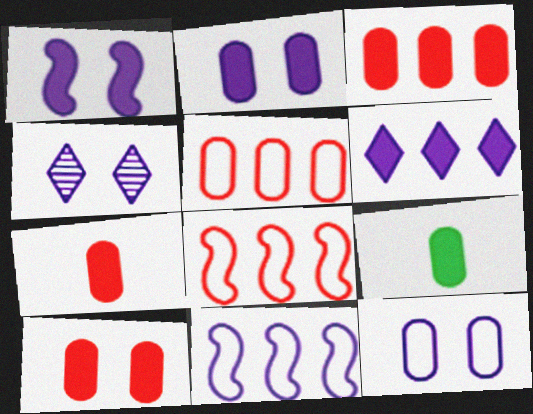[[1, 4, 12], 
[2, 3, 9], 
[3, 7, 10], 
[4, 8, 9]]